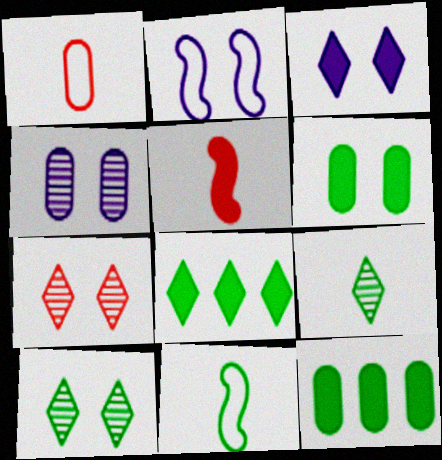[[1, 4, 12], 
[2, 3, 4], 
[2, 6, 7], 
[3, 5, 12], 
[10, 11, 12]]